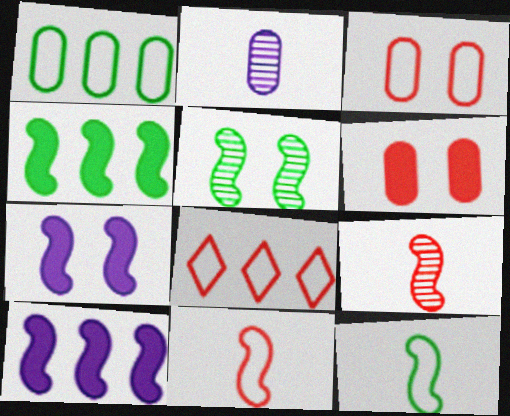[[1, 2, 6], 
[3, 8, 11], 
[4, 5, 12], 
[5, 10, 11], 
[6, 8, 9]]